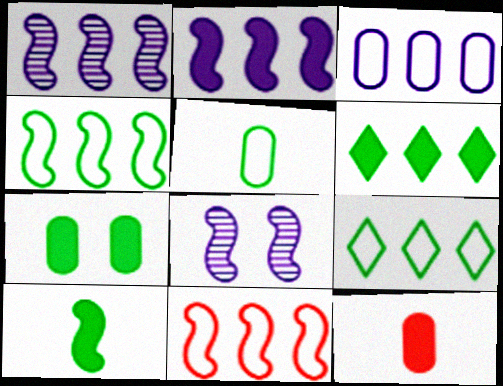[[3, 9, 11], 
[6, 7, 10], 
[8, 9, 12], 
[8, 10, 11]]